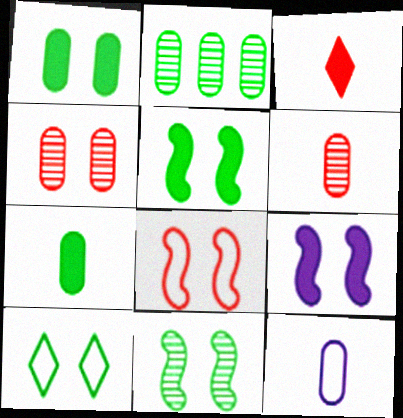[[1, 10, 11], 
[4, 9, 10], 
[6, 7, 12], 
[8, 9, 11]]